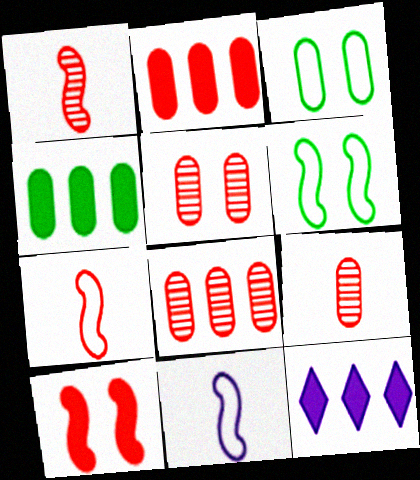[[1, 3, 12], 
[5, 8, 9], 
[6, 9, 12]]